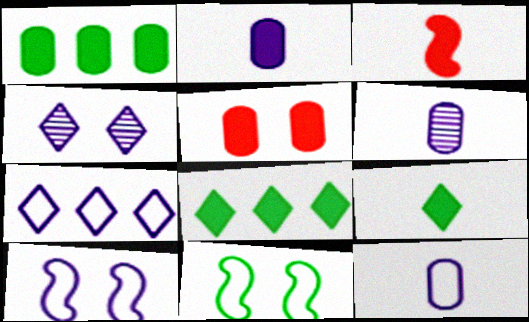[[1, 2, 5], 
[2, 3, 9], 
[2, 6, 12], 
[4, 5, 11], 
[7, 10, 12]]